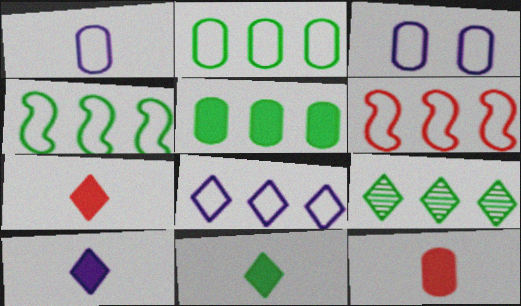[[2, 6, 8], 
[4, 5, 9], 
[7, 10, 11]]